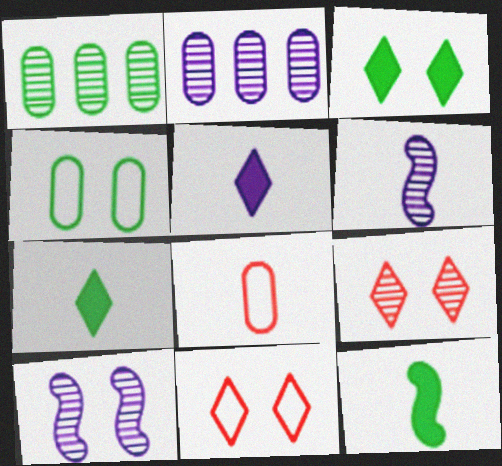[[1, 6, 9], 
[2, 11, 12], 
[6, 7, 8]]